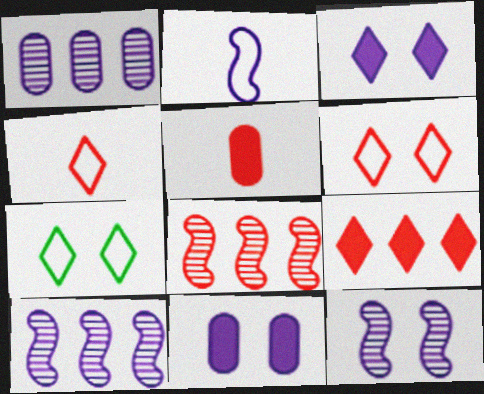[[1, 2, 3], 
[5, 6, 8], 
[5, 7, 10]]